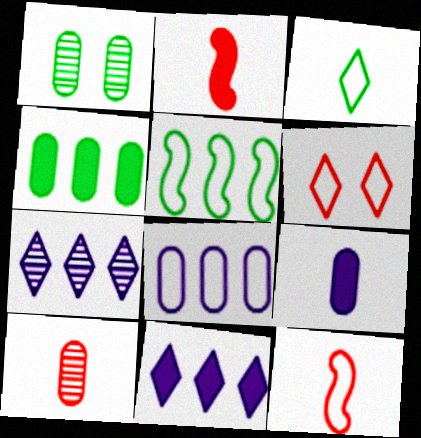[[1, 11, 12]]